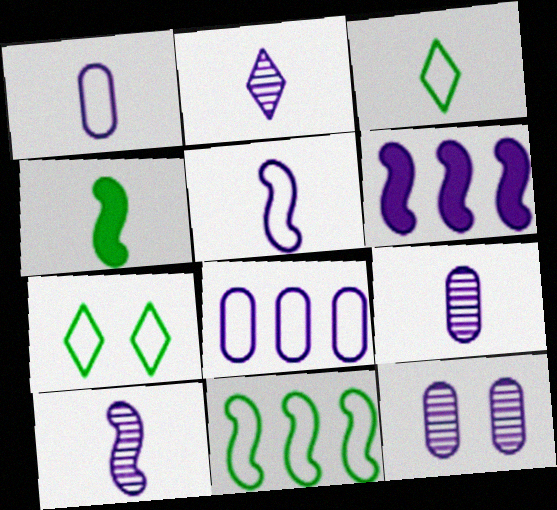[[2, 9, 10]]